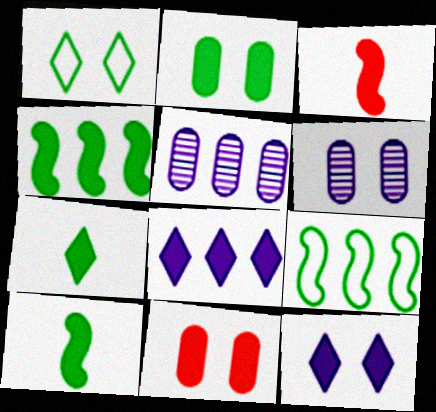[[1, 3, 5], 
[2, 3, 8], 
[2, 4, 7], 
[8, 10, 11]]